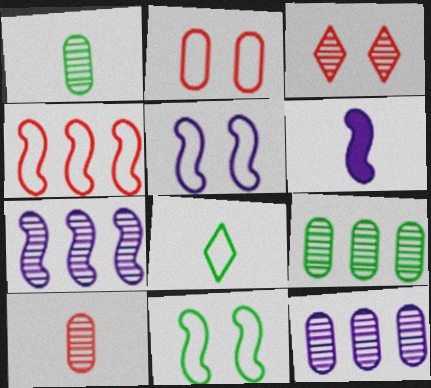[[1, 3, 7], 
[5, 6, 7], 
[6, 8, 10]]